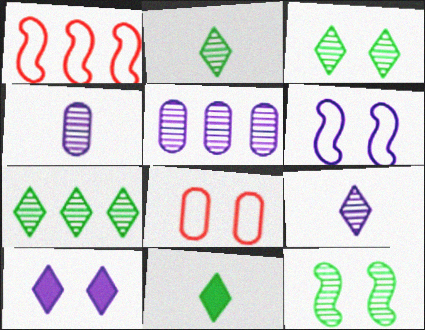[[2, 3, 7], 
[8, 10, 12]]